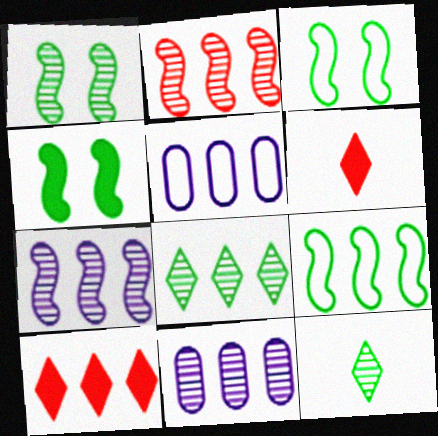[[1, 3, 4], 
[1, 5, 6], 
[2, 8, 11], 
[3, 6, 11], 
[9, 10, 11]]